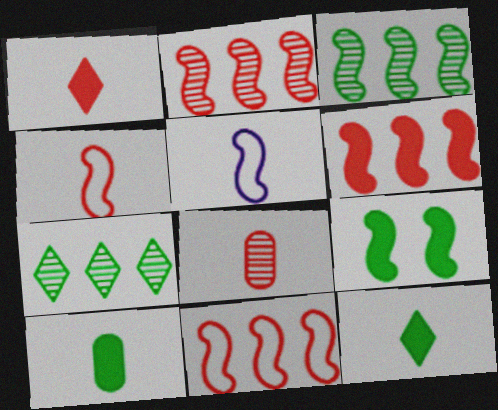[[1, 4, 8], 
[2, 5, 9], 
[2, 6, 11], 
[5, 8, 12]]